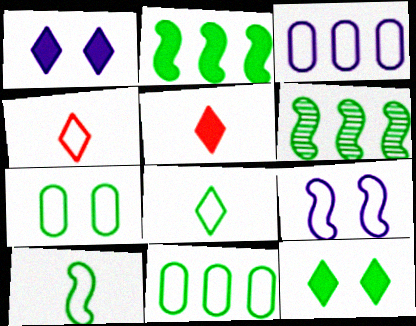[[4, 9, 11]]